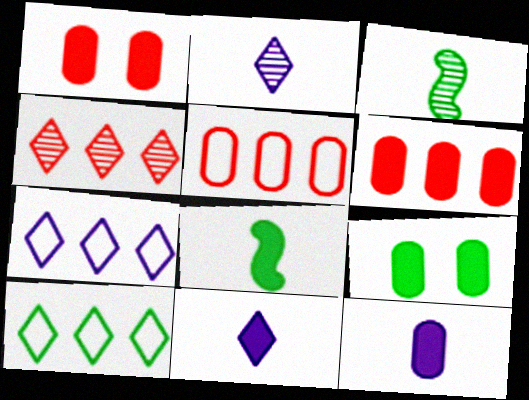[[1, 3, 7], 
[3, 9, 10], 
[6, 9, 12]]